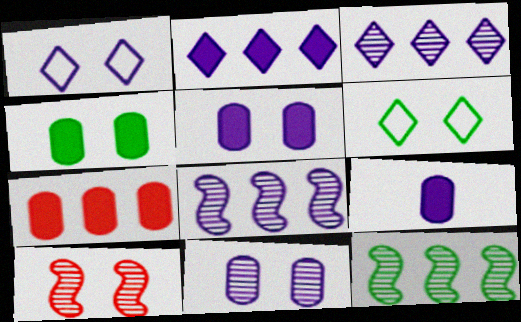[[1, 4, 10], 
[1, 8, 9], 
[4, 7, 9], 
[5, 6, 10]]